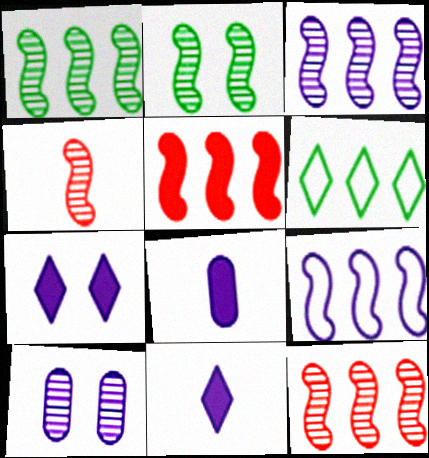[[1, 3, 12], 
[1, 5, 9], 
[2, 3, 4], 
[9, 10, 11]]